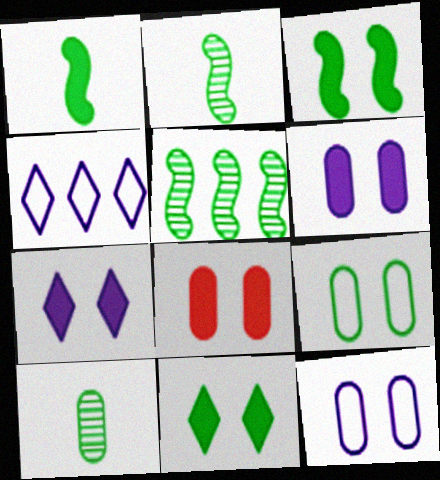[[2, 4, 8], 
[3, 7, 8]]